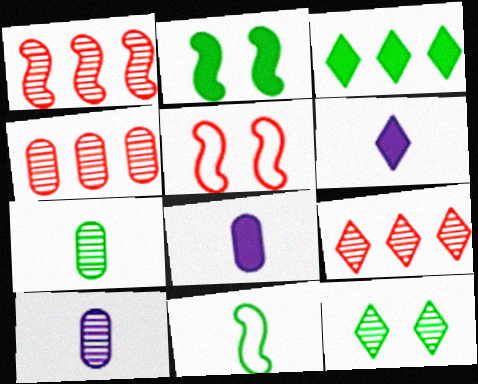[[1, 4, 9], 
[1, 10, 12], 
[3, 5, 10]]